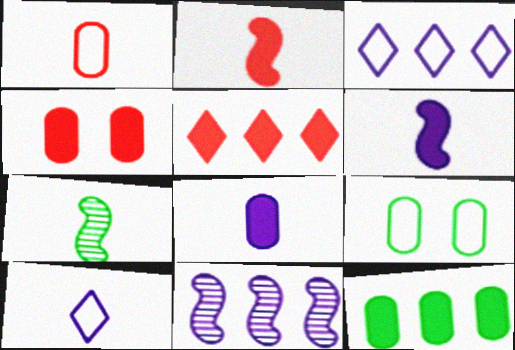[[2, 4, 5], 
[3, 4, 7], 
[4, 8, 12]]